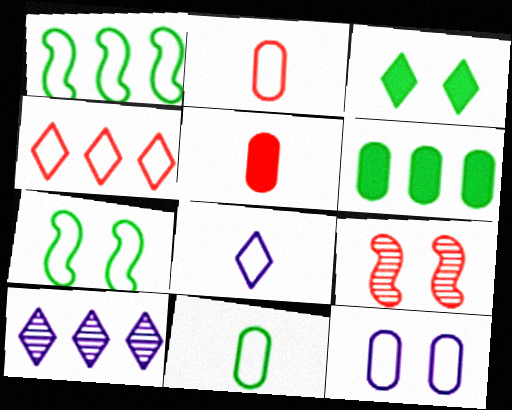[[3, 9, 12], 
[4, 5, 9], 
[5, 7, 10], 
[6, 8, 9]]